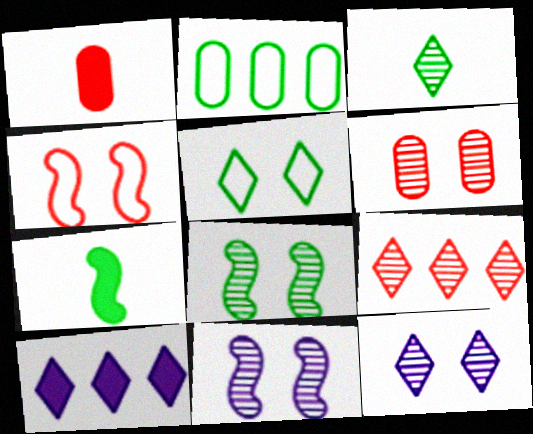[[1, 4, 9], 
[3, 9, 12], 
[6, 8, 12]]